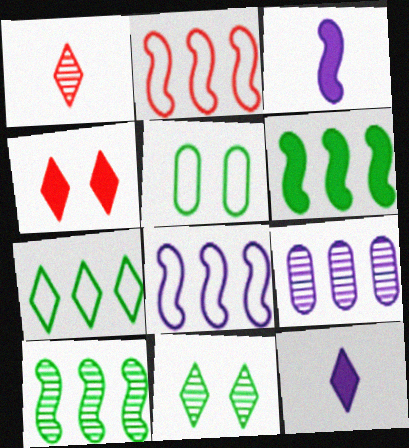[]